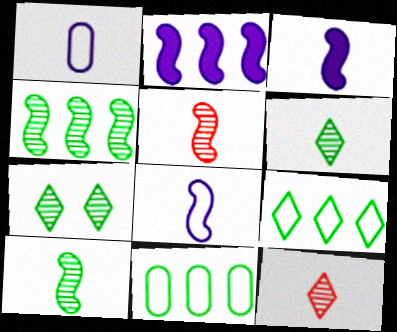[]